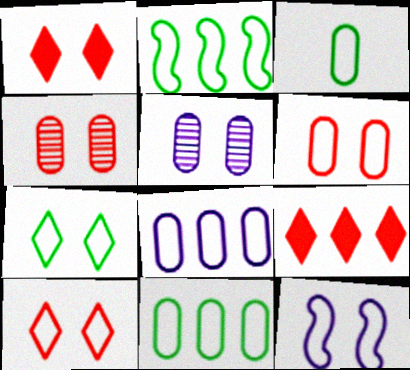[[2, 3, 7], 
[3, 6, 8], 
[6, 7, 12]]